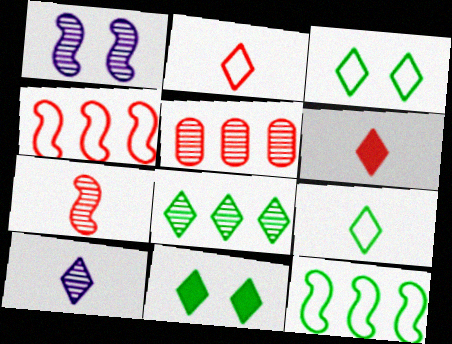[[6, 9, 10], 
[8, 9, 11]]